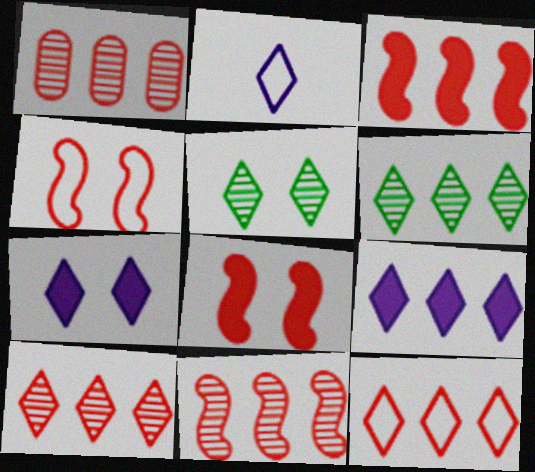[[1, 3, 12], 
[1, 10, 11], 
[6, 9, 12]]